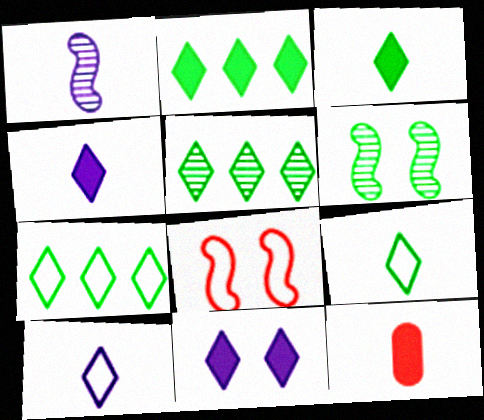[[1, 9, 12], 
[2, 5, 7]]